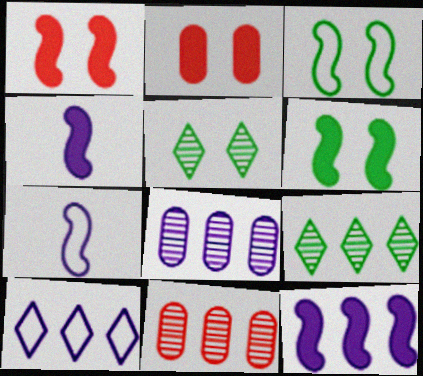[[2, 7, 9], 
[8, 10, 12]]